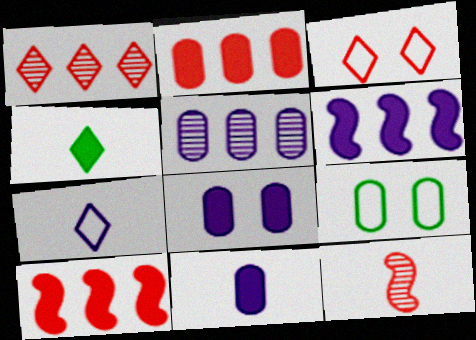[[2, 3, 12], 
[4, 8, 10]]